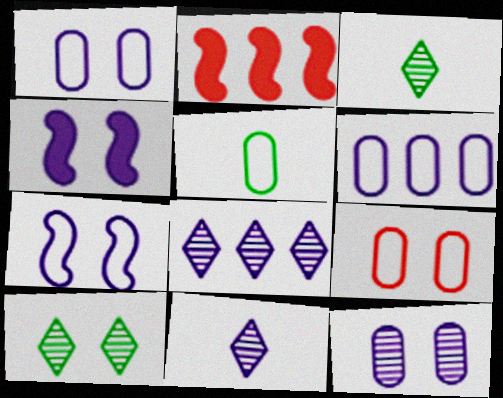[[1, 2, 3], 
[4, 6, 11], 
[4, 9, 10], 
[5, 6, 9]]